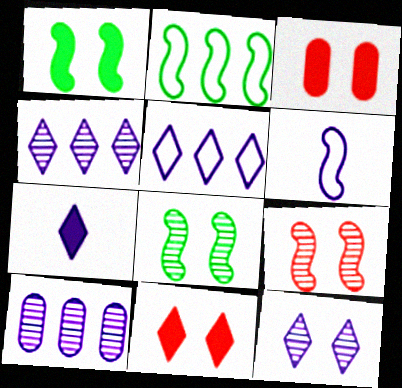[[5, 7, 12]]